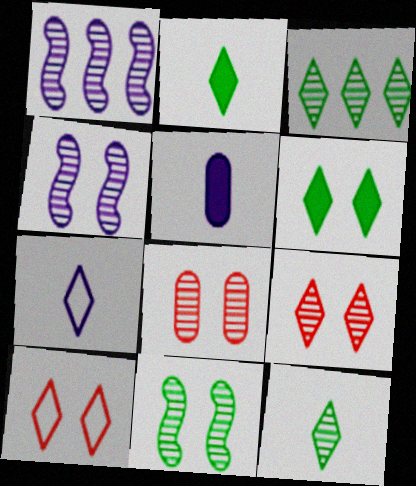[[1, 8, 12]]